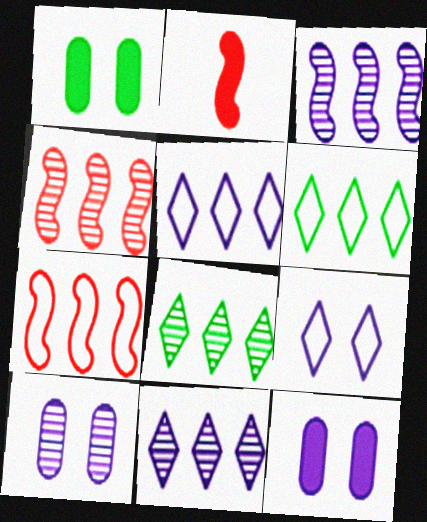[[2, 6, 10]]